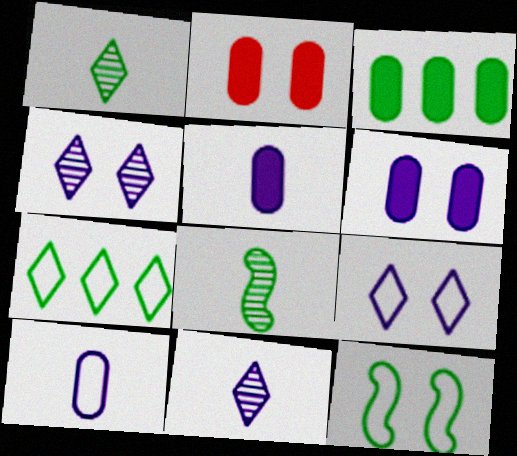[[1, 3, 12], 
[2, 3, 5], 
[2, 4, 12]]